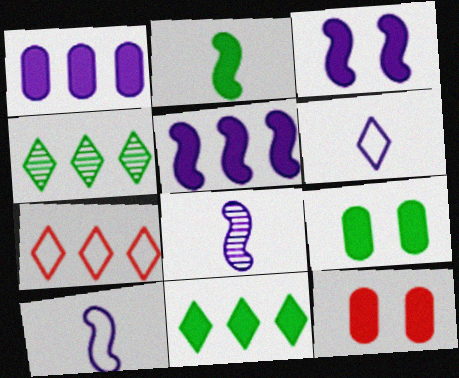[[2, 9, 11], 
[4, 10, 12], 
[7, 8, 9]]